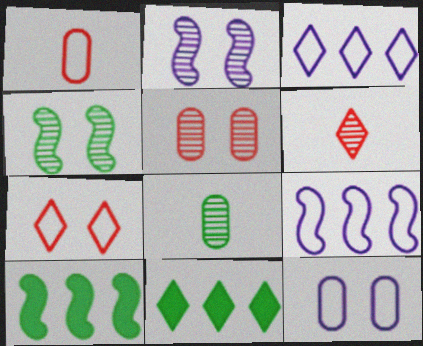[[1, 2, 11], 
[6, 10, 12]]